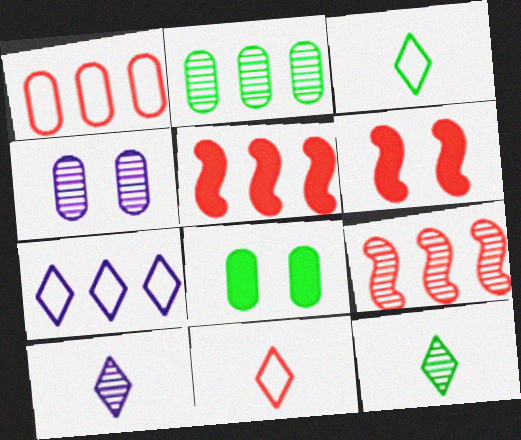[[2, 5, 7], 
[3, 4, 5], 
[4, 9, 12]]